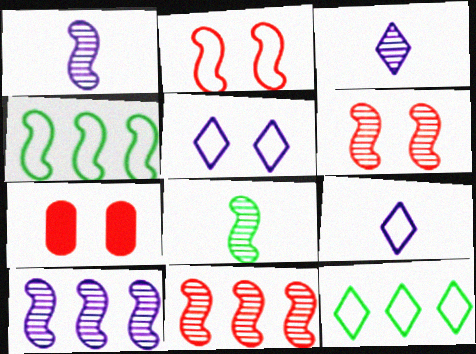[[1, 7, 12], 
[3, 4, 7], 
[6, 8, 10]]